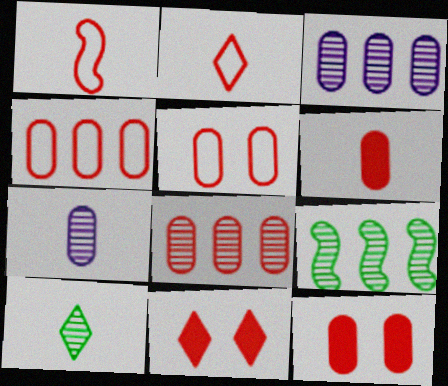[[1, 8, 11], 
[5, 6, 8]]